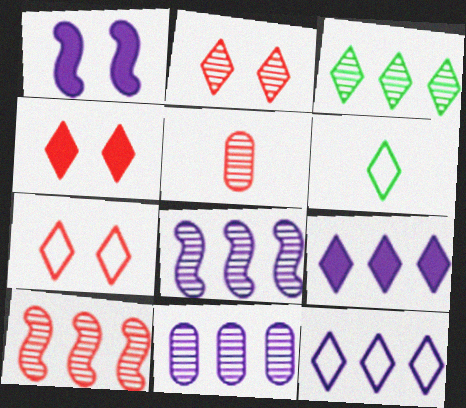[[2, 4, 7], 
[2, 5, 10], 
[2, 6, 9], 
[3, 10, 11], 
[6, 7, 12]]